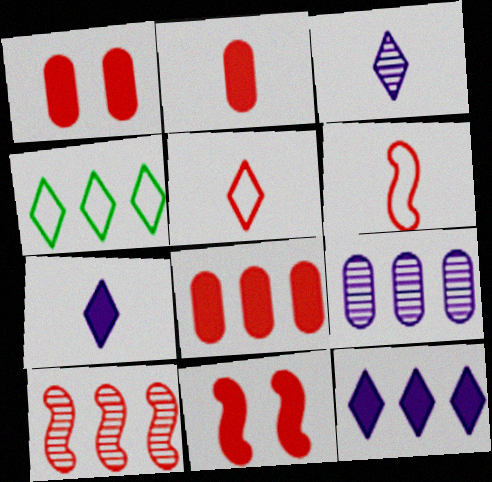[[1, 2, 8], 
[1, 5, 10], 
[6, 10, 11]]